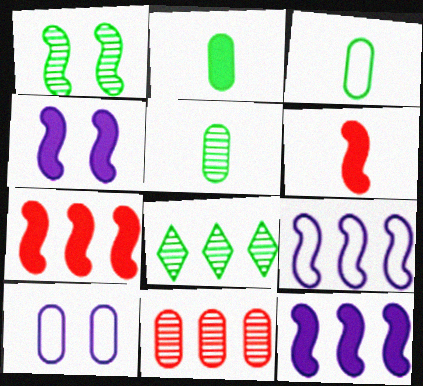[[1, 5, 8], 
[1, 6, 9], 
[2, 3, 5], 
[2, 10, 11], 
[6, 8, 10]]